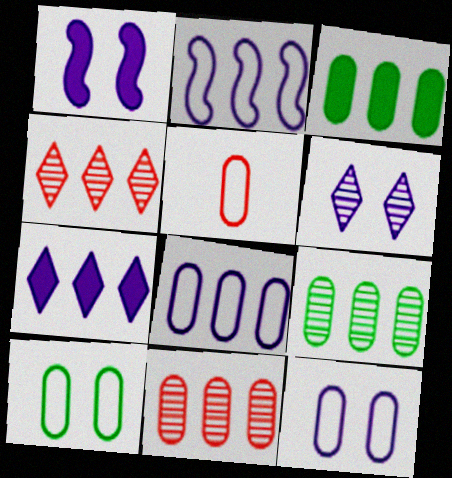[[1, 6, 12], 
[2, 3, 4], 
[3, 8, 11], 
[5, 8, 10]]